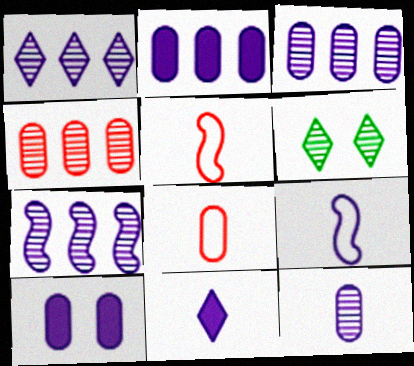[[1, 3, 7], 
[1, 9, 10], 
[2, 5, 6], 
[9, 11, 12]]